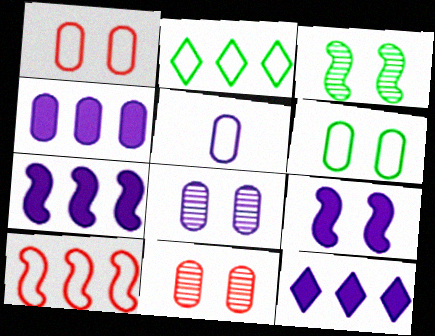[[4, 5, 8], 
[4, 7, 12]]